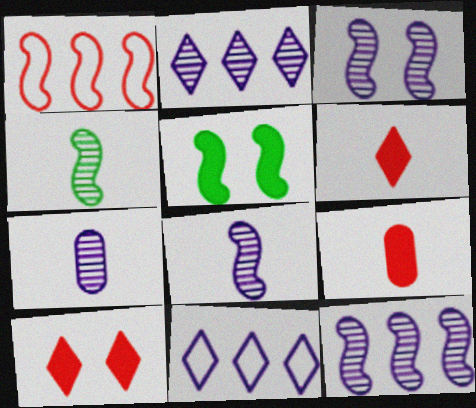[[1, 5, 8], 
[2, 3, 7], 
[3, 8, 12]]